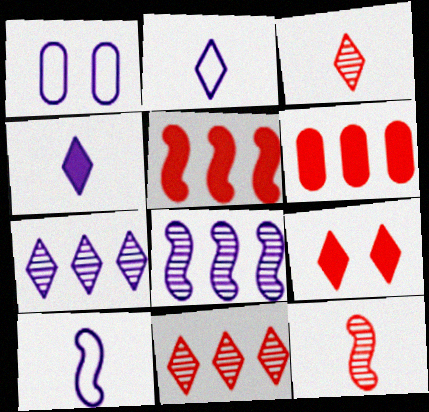[[1, 4, 8]]